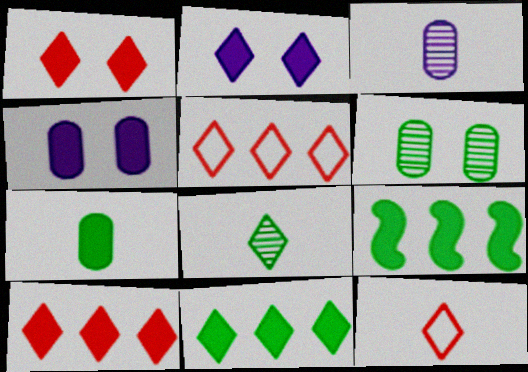[[2, 5, 8]]